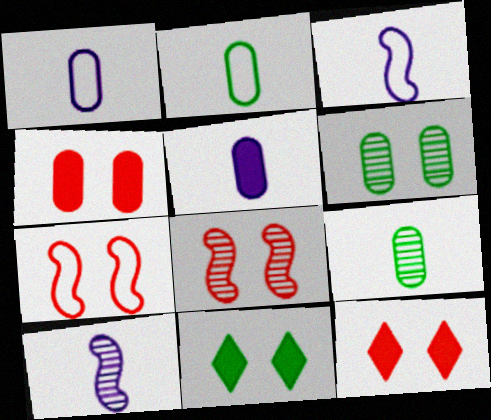[]